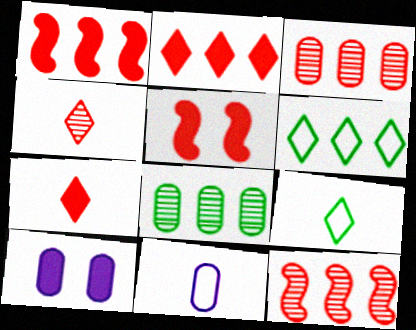[[9, 10, 12]]